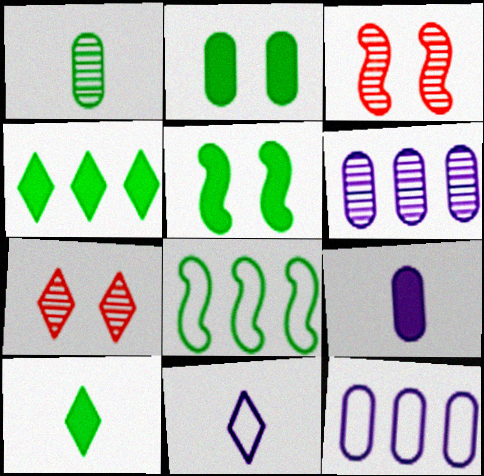[[3, 10, 12], 
[4, 7, 11], 
[7, 8, 9]]